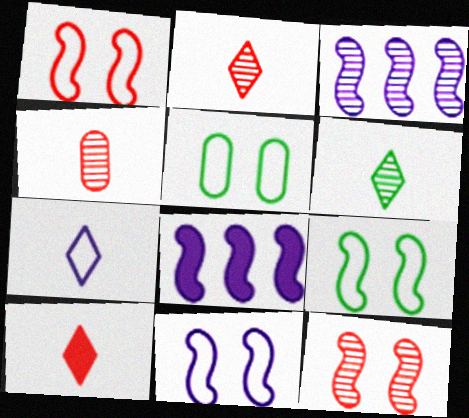[[1, 9, 11], 
[2, 5, 8], 
[3, 5, 10], 
[6, 7, 10]]